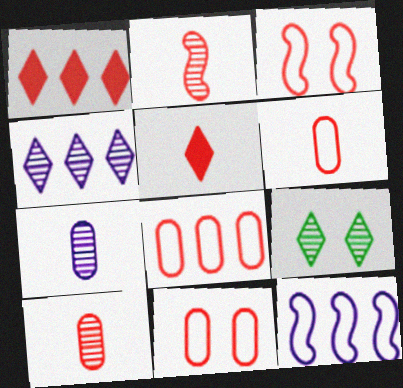[[1, 2, 11], 
[1, 3, 10], 
[2, 5, 6], 
[6, 8, 11]]